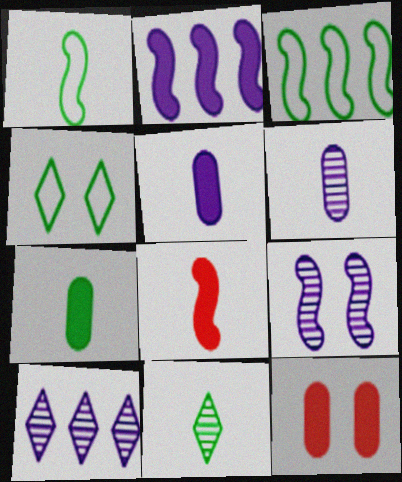[[1, 7, 11], 
[1, 10, 12], 
[3, 8, 9], 
[4, 9, 12], 
[6, 9, 10]]